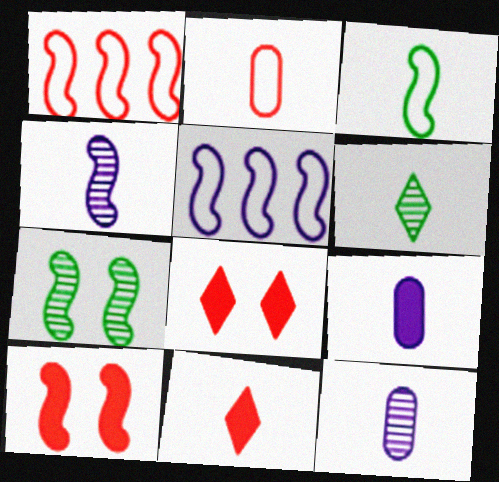[[3, 11, 12]]